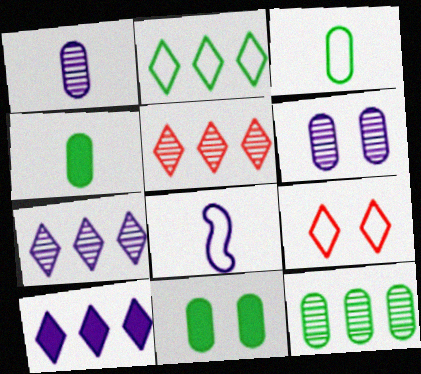[[2, 5, 10], 
[3, 11, 12], 
[5, 8, 11], 
[6, 8, 10]]